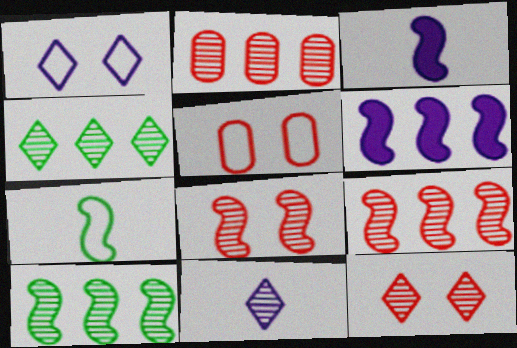[[3, 4, 5], 
[4, 11, 12], 
[6, 7, 8]]